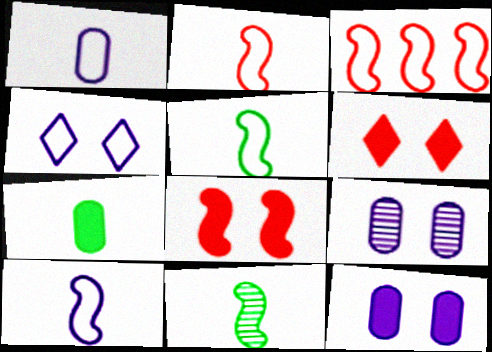[[2, 5, 10]]